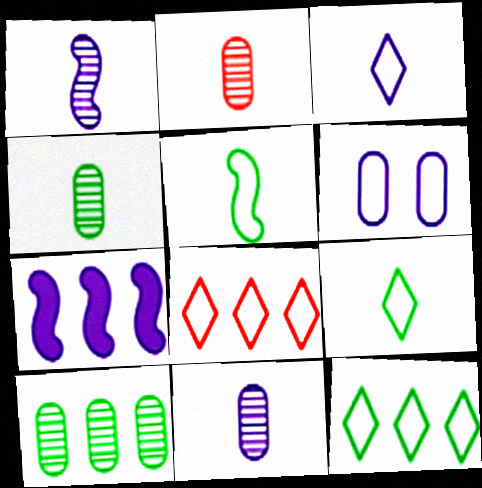[[2, 4, 11], 
[5, 6, 8], 
[7, 8, 10]]